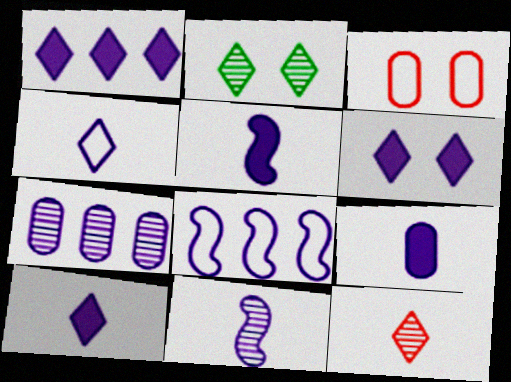[[1, 6, 10], 
[1, 7, 8], 
[4, 9, 11], 
[5, 9, 10]]